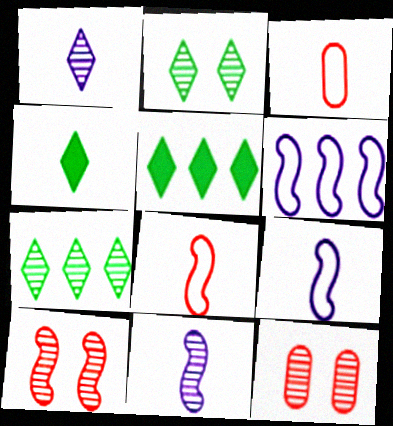[[3, 4, 11], 
[4, 6, 12], 
[5, 9, 12], 
[7, 11, 12]]